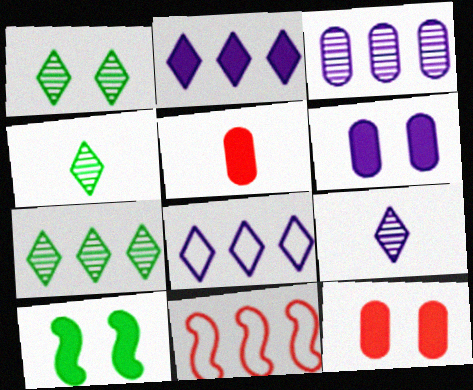[[1, 4, 7], 
[2, 5, 10], 
[4, 6, 11]]